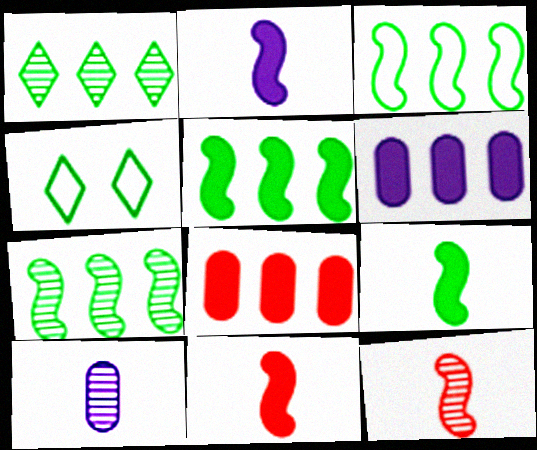[[2, 9, 11], 
[3, 5, 7], 
[4, 6, 12]]